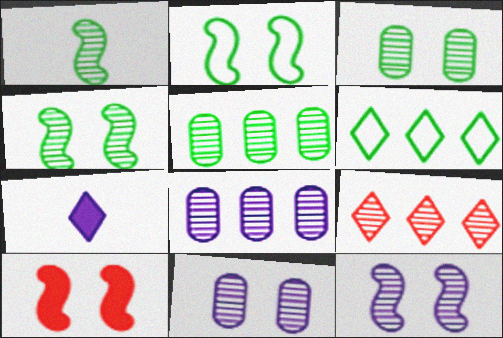[[1, 9, 11], 
[2, 10, 12]]